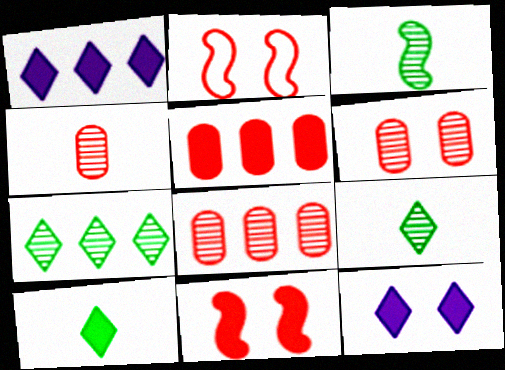[[4, 6, 8]]